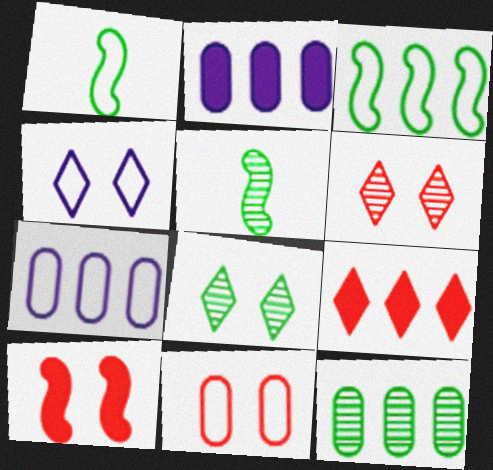[[1, 2, 6], 
[5, 8, 12], 
[6, 10, 11]]